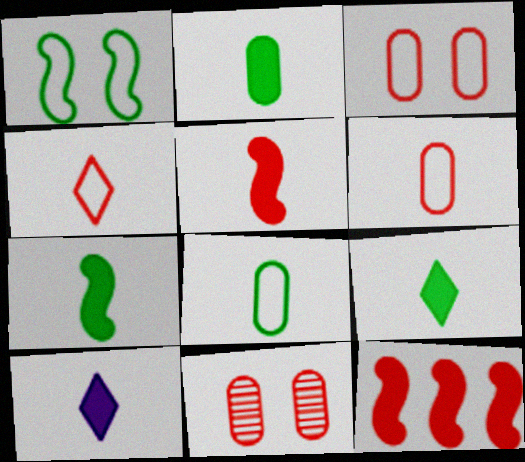[[2, 5, 10], 
[2, 7, 9], 
[4, 11, 12]]